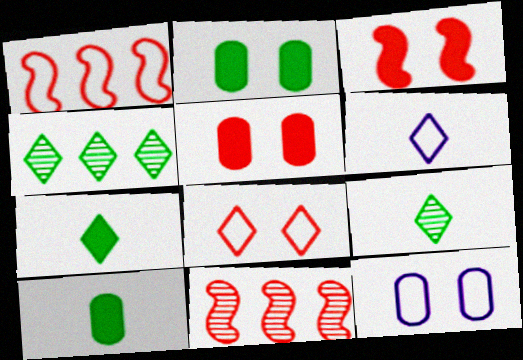[[2, 6, 11], 
[7, 11, 12]]